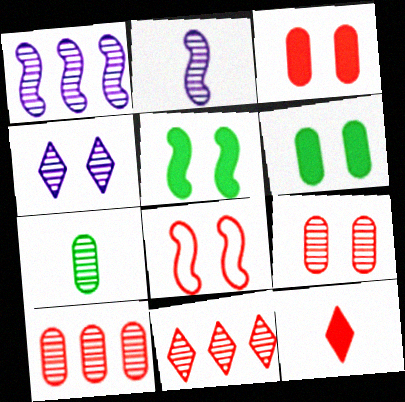[[4, 6, 8], 
[8, 10, 12]]